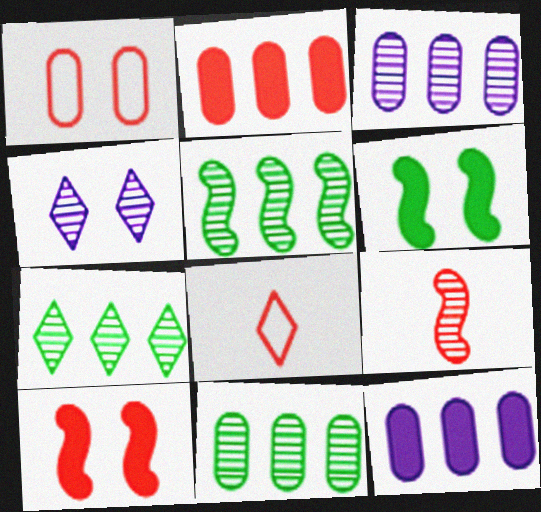[[1, 4, 6], 
[3, 6, 8], 
[4, 9, 11], 
[5, 7, 11]]